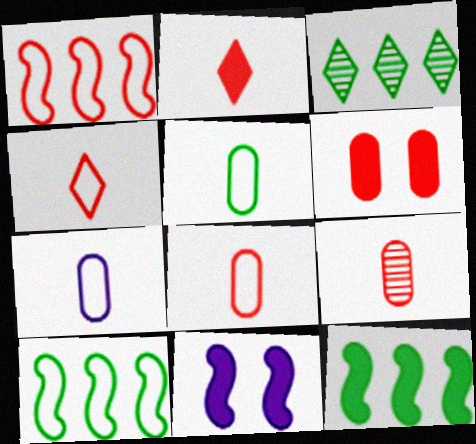[[3, 8, 11], 
[5, 7, 8]]